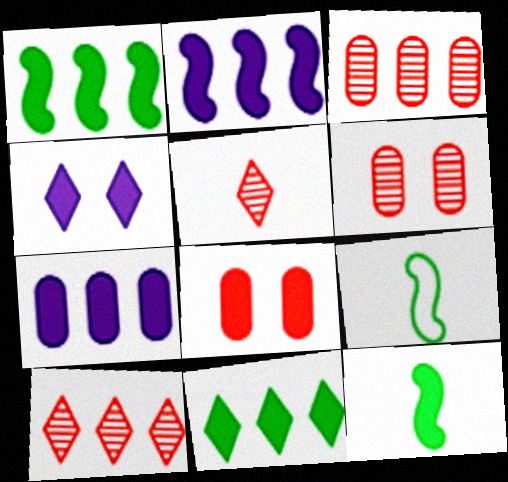[[3, 4, 9]]